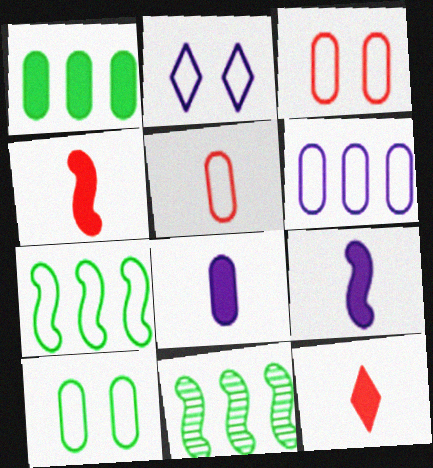[[2, 5, 7], 
[5, 6, 10]]